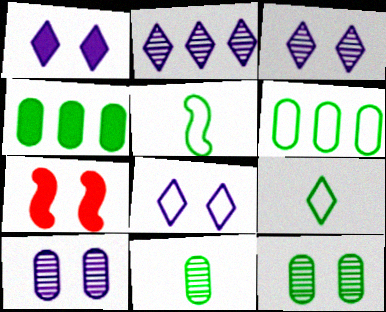[[1, 3, 8], 
[7, 8, 12]]